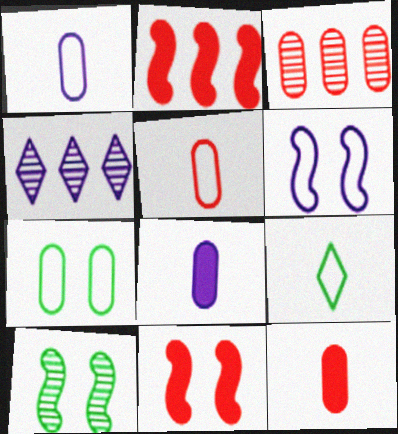[[3, 7, 8], 
[4, 6, 8], 
[6, 10, 11]]